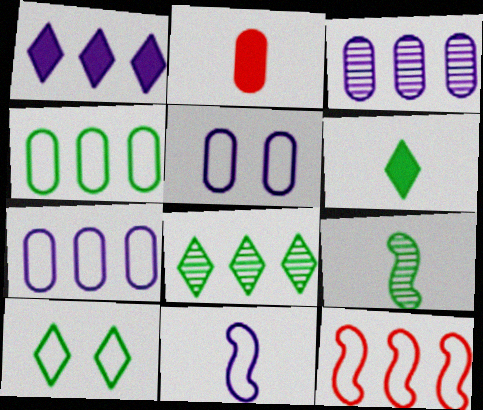[[6, 8, 10]]